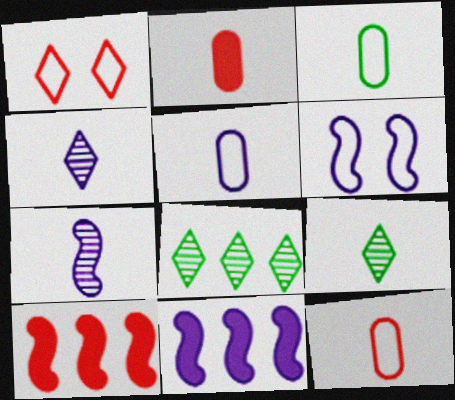[[2, 6, 8], 
[3, 5, 12], 
[6, 7, 11]]